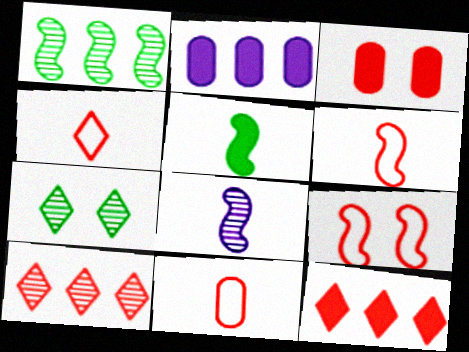[[2, 6, 7], 
[3, 6, 10], 
[4, 6, 11], 
[5, 6, 8]]